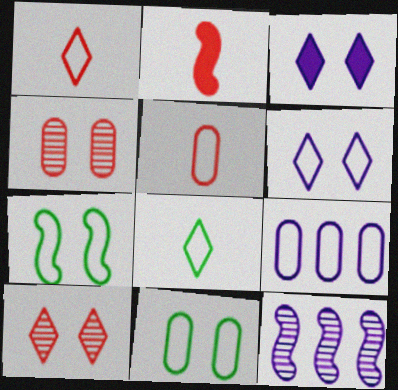[[1, 7, 9], 
[2, 7, 12], 
[3, 4, 7], 
[5, 9, 11]]